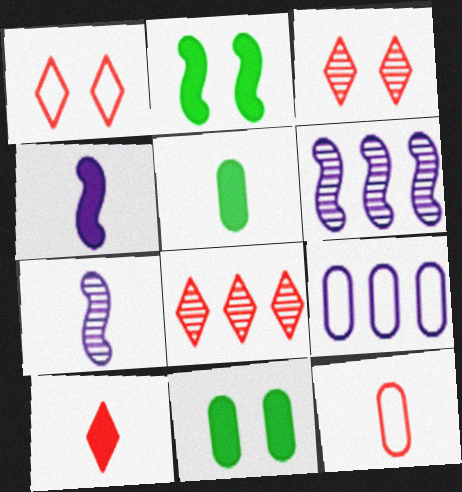[[1, 5, 6], 
[1, 8, 10], 
[4, 5, 10]]